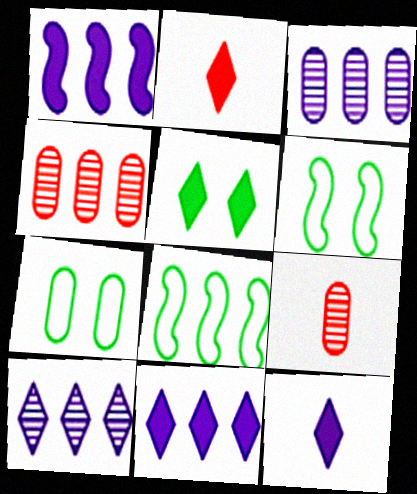[[2, 3, 6], 
[2, 5, 11], 
[4, 6, 12], 
[4, 8, 11], 
[6, 9, 11]]